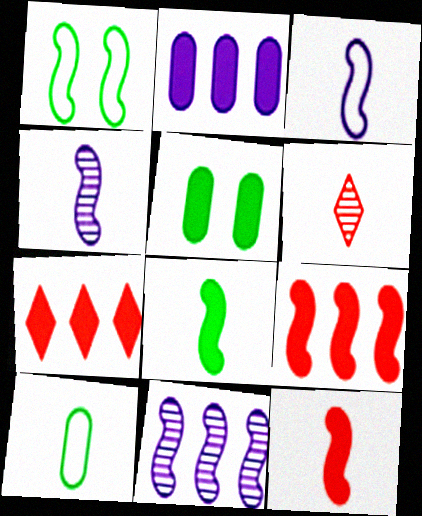[[1, 2, 6], 
[1, 4, 9], 
[1, 11, 12]]